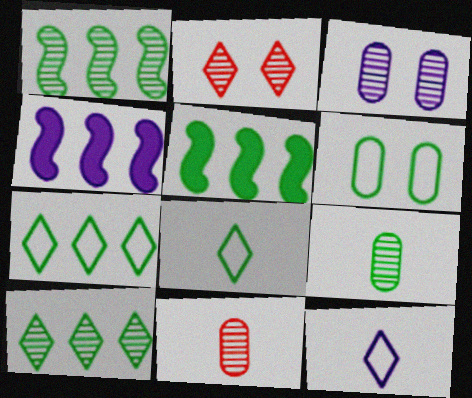[[3, 4, 12]]